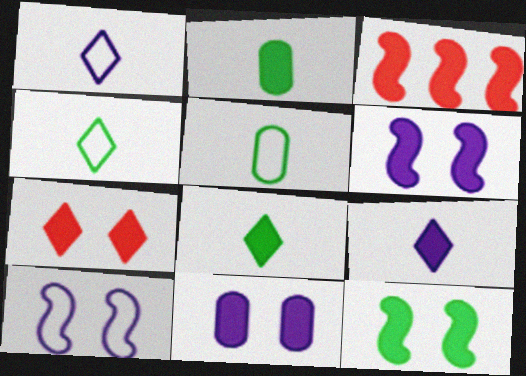[[3, 8, 11], 
[7, 11, 12]]